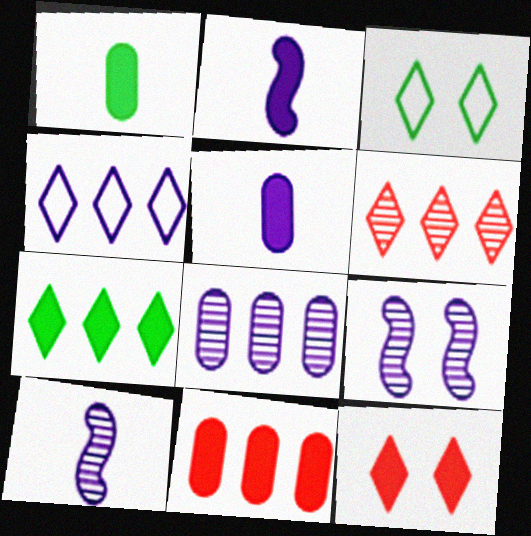[[3, 10, 11], 
[4, 5, 9], 
[4, 6, 7]]